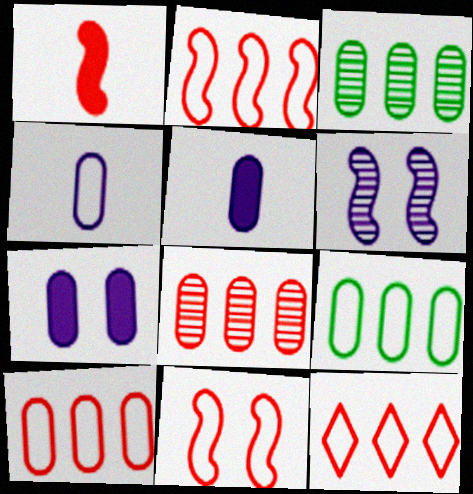[[2, 10, 12]]